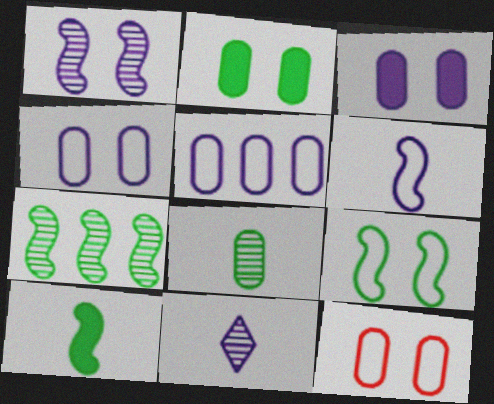[[7, 9, 10]]